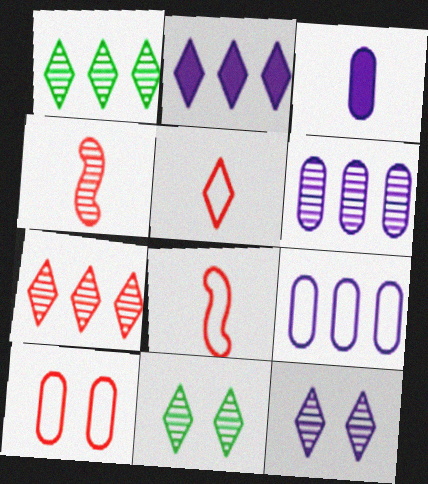[[2, 5, 11], 
[4, 6, 11]]